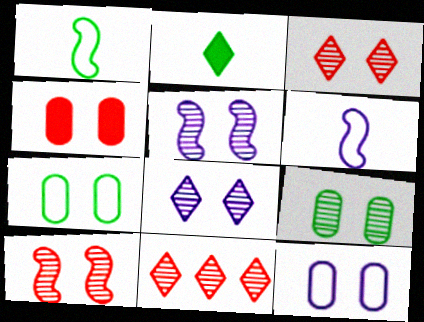[[3, 5, 9], 
[4, 9, 12], 
[8, 9, 10]]